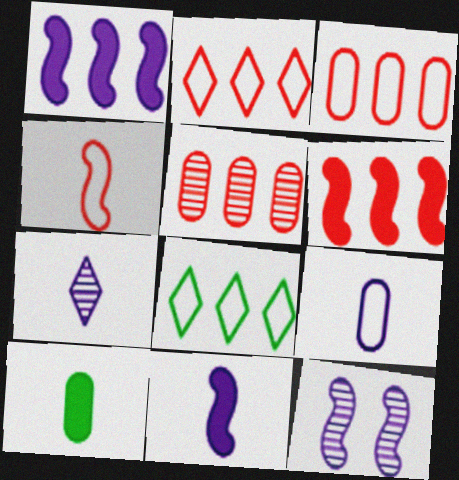[[1, 5, 8], 
[2, 5, 6], 
[2, 10, 12], 
[4, 7, 10], 
[7, 9, 11]]